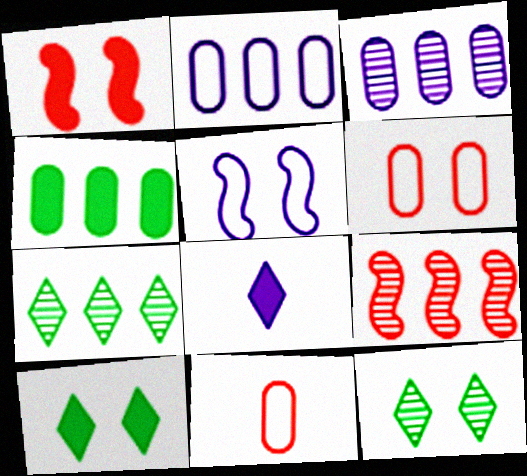[[1, 4, 8], 
[3, 5, 8], 
[3, 7, 9]]